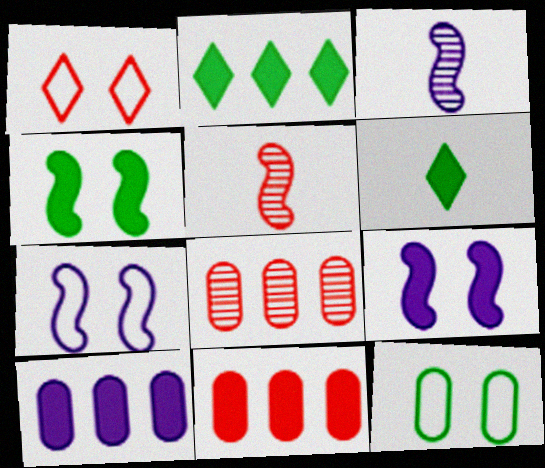[[1, 5, 11], 
[1, 7, 12], 
[6, 7, 8], 
[6, 9, 11]]